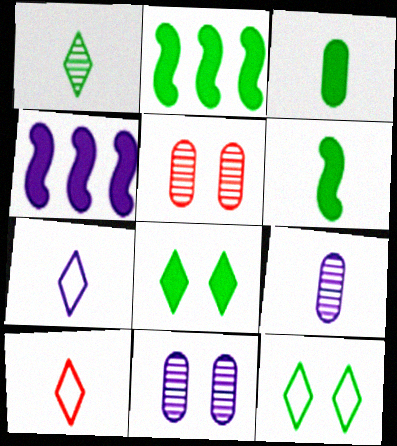[[2, 3, 8], 
[2, 5, 7], 
[2, 10, 11], 
[4, 7, 11], 
[6, 9, 10]]